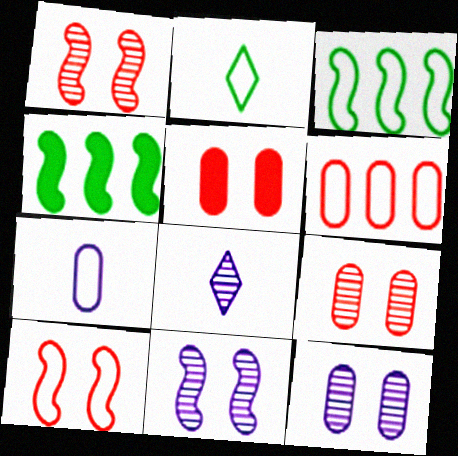[[3, 5, 8]]